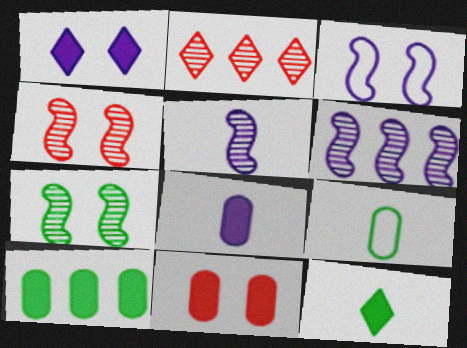[[8, 10, 11]]